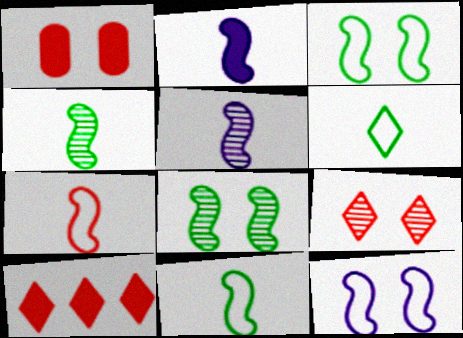[[2, 4, 7]]